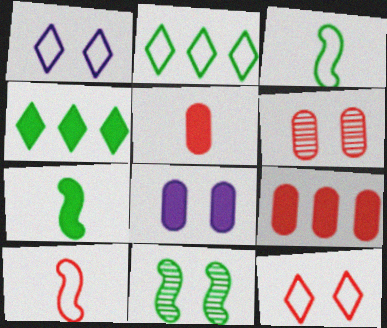[[8, 11, 12]]